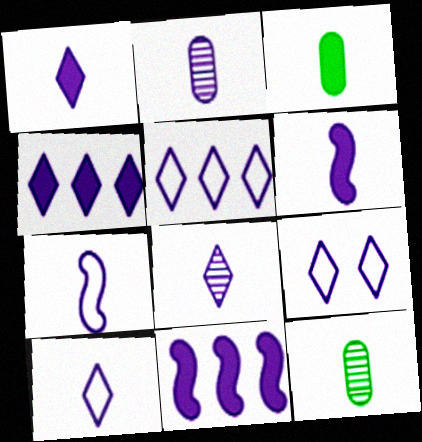[[1, 2, 7], 
[1, 8, 10], 
[2, 6, 10], 
[2, 9, 11], 
[4, 8, 9], 
[5, 9, 10]]